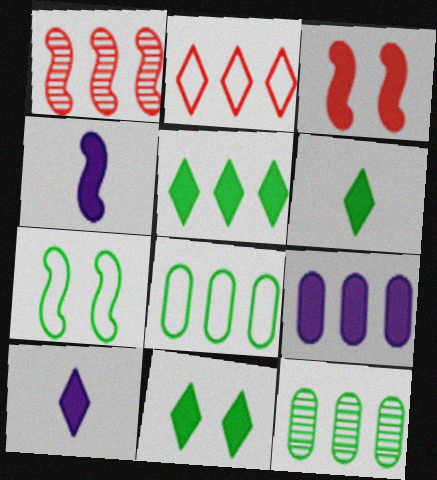[[1, 4, 7], 
[3, 6, 9], 
[5, 6, 11], 
[6, 7, 12]]